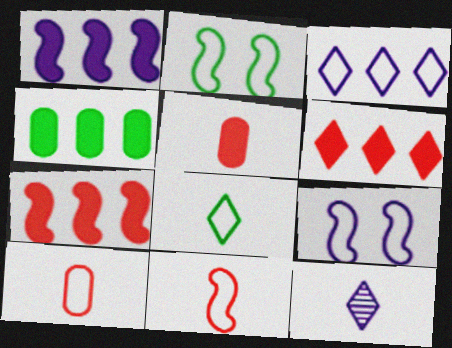[[1, 4, 6], 
[2, 3, 10]]